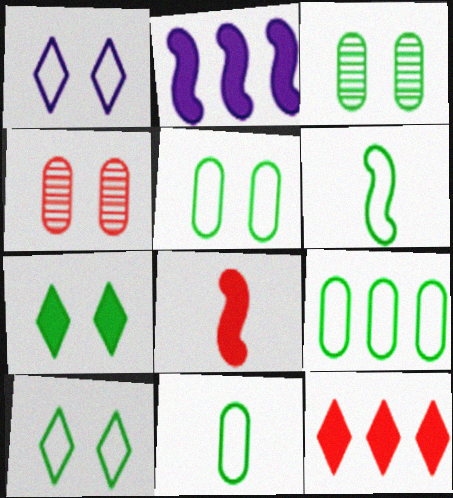[[5, 9, 11], 
[6, 9, 10]]